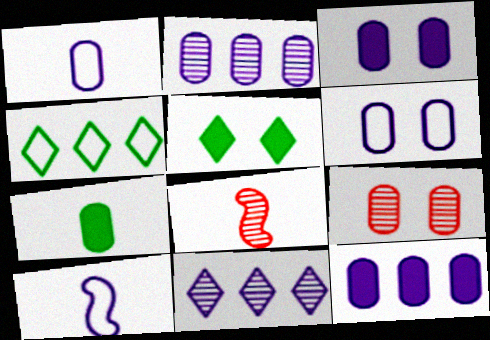[[1, 2, 3], 
[3, 4, 8], 
[3, 10, 11]]